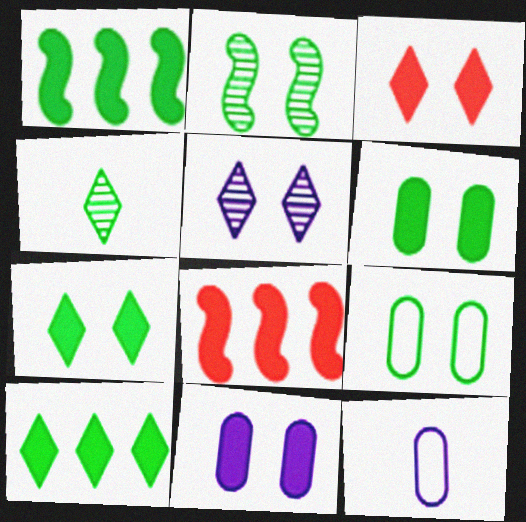[[1, 4, 9], 
[2, 7, 9]]